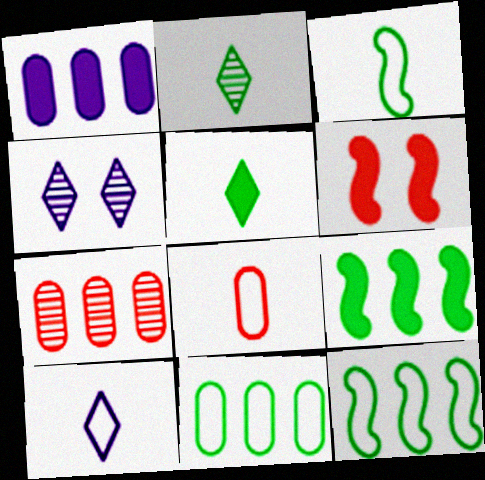[[1, 5, 6], 
[1, 7, 11], 
[3, 8, 10], 
[4, 8, 9]]